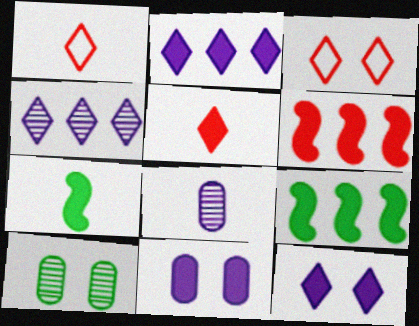[[1, 7, 8], 
[3, 8, 9], 
[5, 9, 11]]